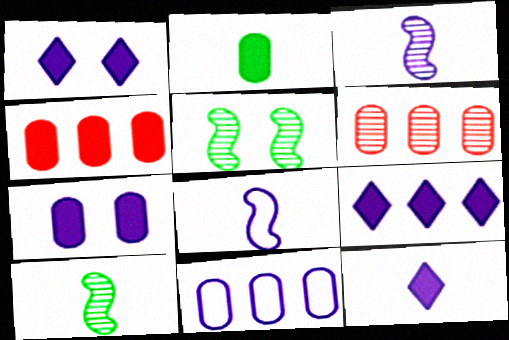[[1, 3, 11], 
[1, 9, 12], 
[2, 4, 7]]